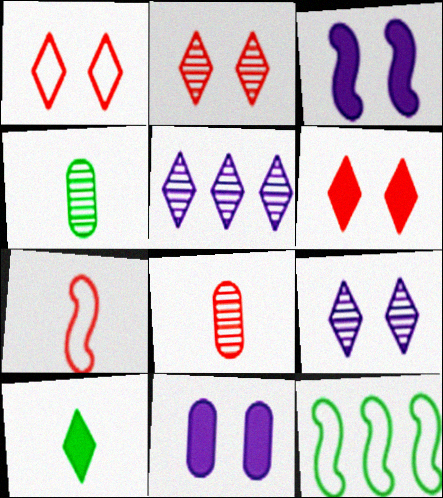[[1, 2, 6], 
[1, 5, 10]]